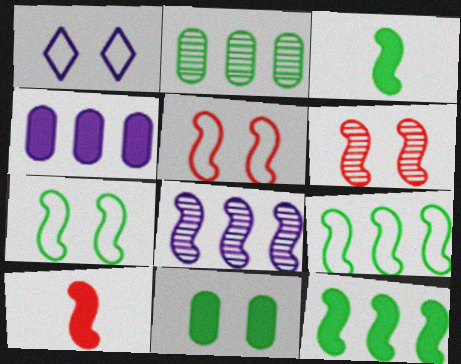[[1, 2, 10], 
[1, 6, 11], 
[3, 5, 8], 
[7, 8, 10]]